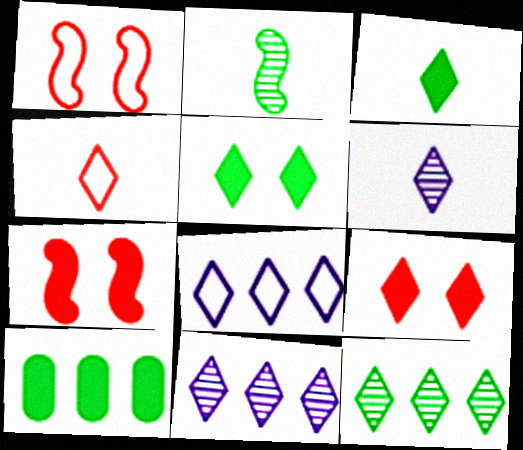[[1, 6, 10], 
[3, 4, 6], 
[4, 5, 11]]